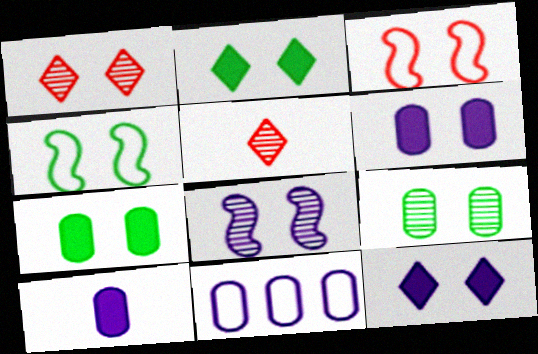[[1, 4, 6], 
[1, 8, 9], 
[2, 4, 9], 
[3, 9, 12]]